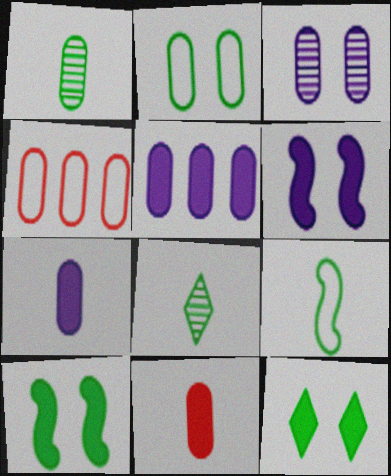[[4, 6, 8]]